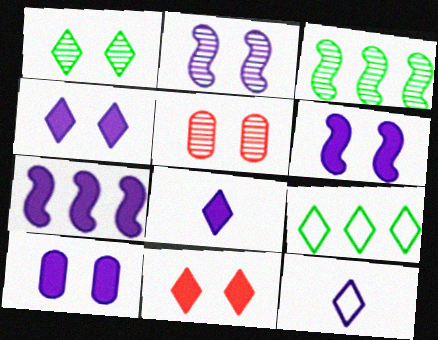[[1, 2, 5], 
[4, 6, 10], 
[7, 8, 10]]